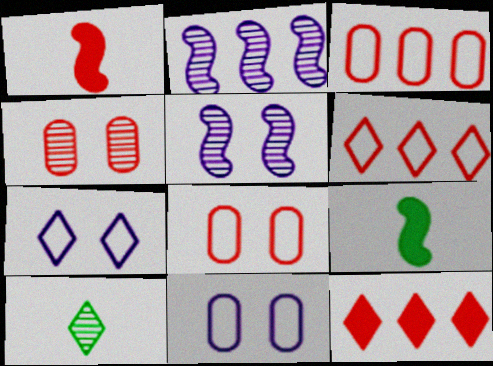[[1, 4, 6], 
[2, 4, 10], 
[7, 10, 12]]